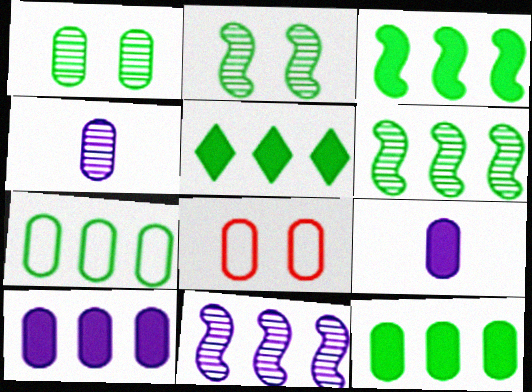[[3, 5, 12], 
[4, 8, 12], 
[5, 6, 7]]